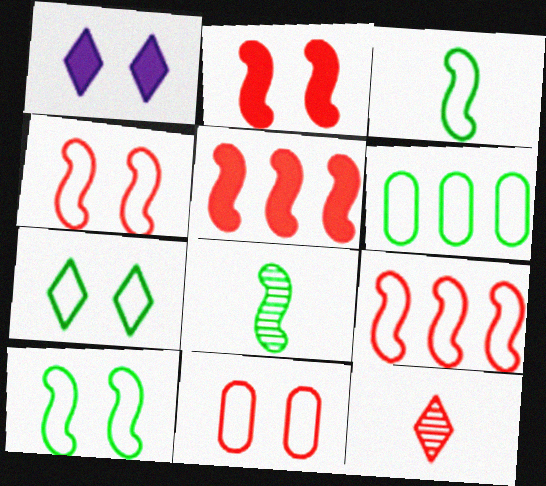[[3, 6, 7], 
[5, 11, 12]]